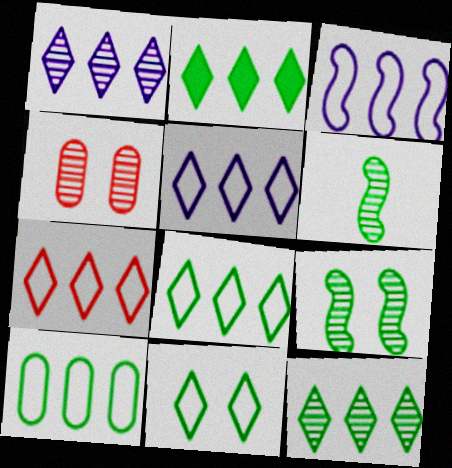[[1, 2, 7], 
[1, 4, 6], 
[2, 8, 12], 
[3, 7, 10], 
[5, 7, 8]]